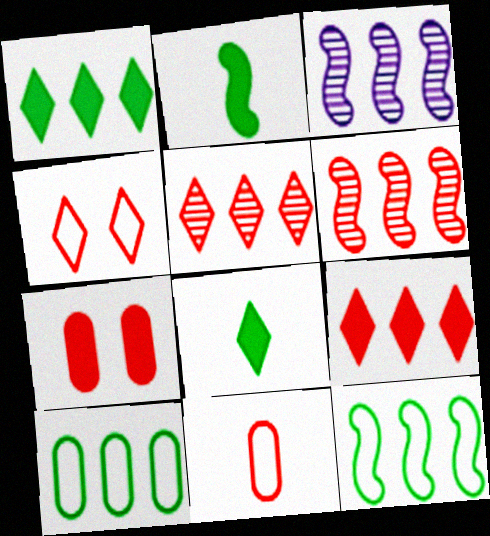[[3, 9, 10]]